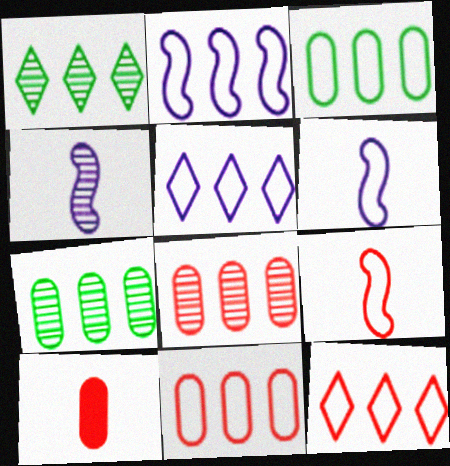[[2, 3, 12]]